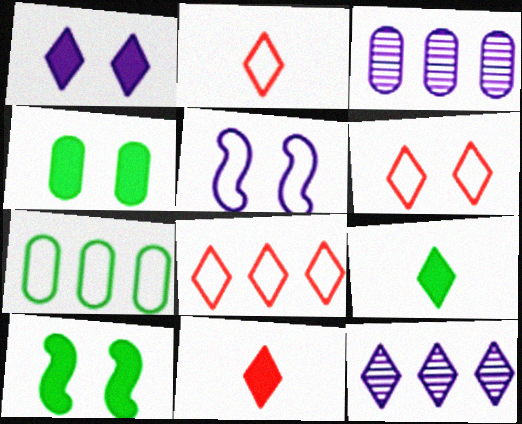[[2, 3, 10], 
[2, 5, 7], 
[2, 6, 8], 
[6, 9, 12]]